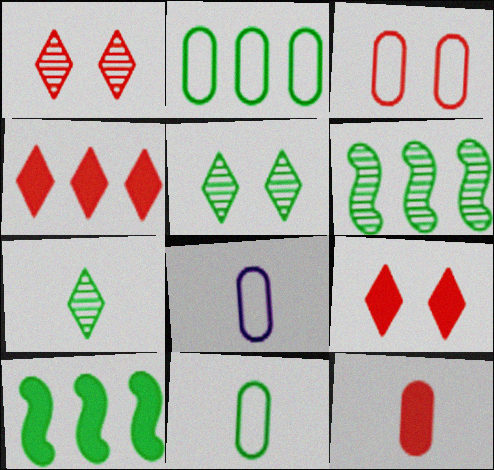[[1, 8, 10], 
[2, 3, 8], 
[5, 10, 11], 
[6, 8, 9]]